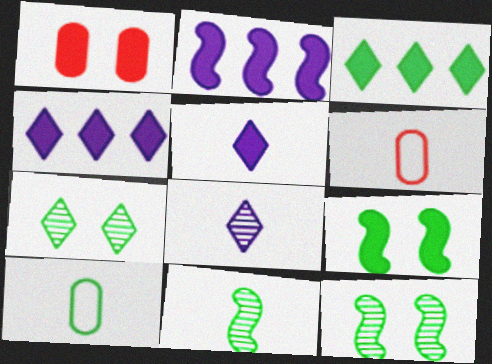[[2, 6, 7], 
[3, 10, 12], 
[4, 6, 12], 
[5, 6, 11]]